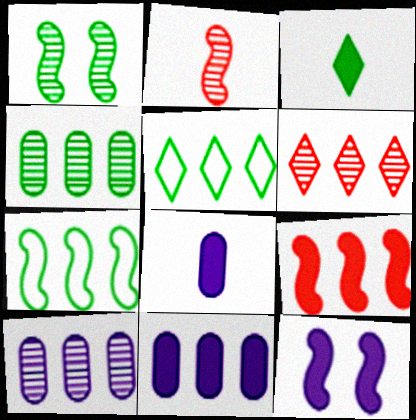[[2, 7, 12], 
[5, 9, 10], 
[6, 7, 11]]